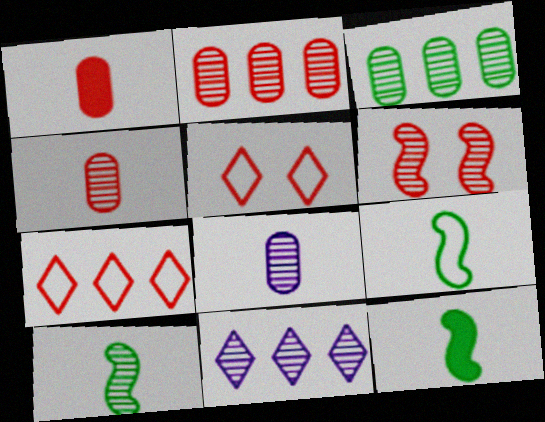[[1, 6, 7], 
[9, 10, 12]]